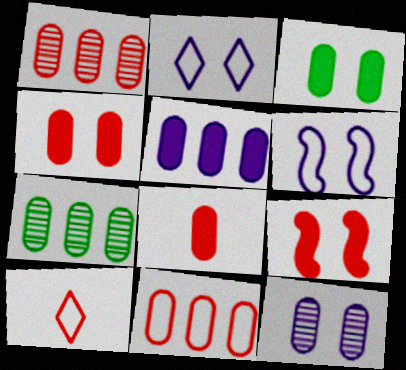[[1, 9, 10], 
[3, 5, 8], 
[5, 7, 11]]